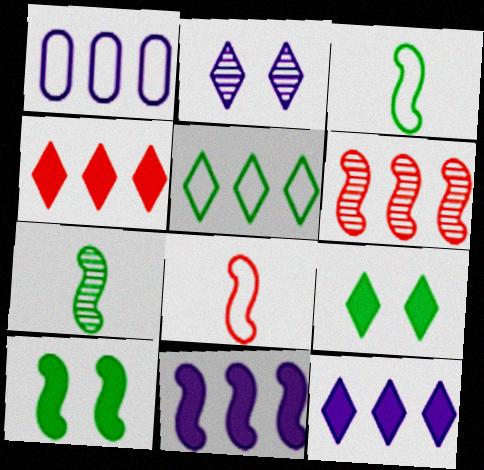[]